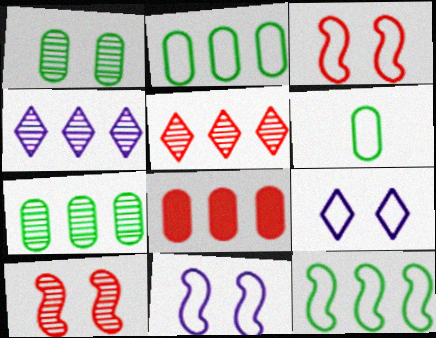[[4, 8, 12]]